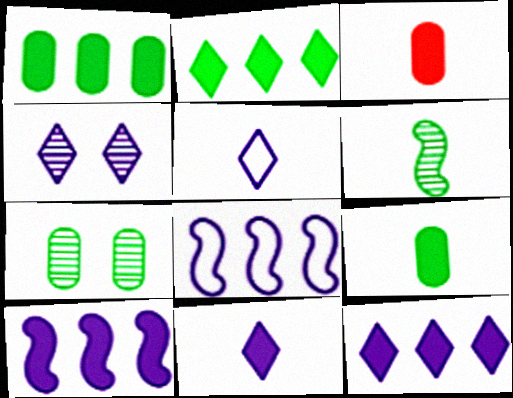[[3, 5, 6], 
[4, 5, 12]]